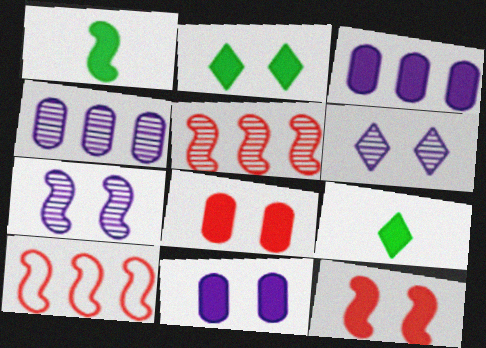[[1, 7, 10], 
[2, 11, 12], 
[3, 9, 12]]